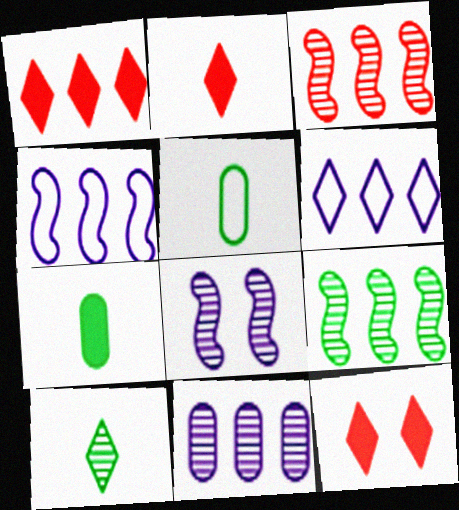[[1, 2, 12], 
[1, 5, 8], 
[6, 10, 12]]